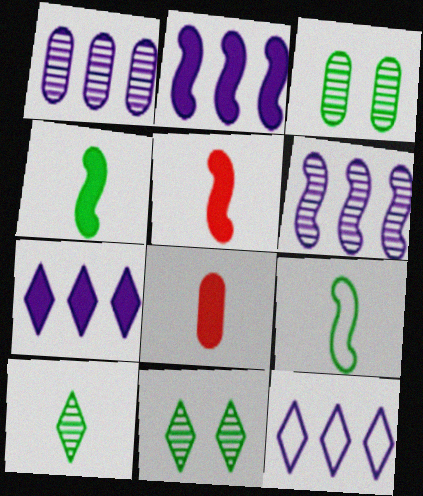[[1, 2, 12], 
[3, 5, 12]]